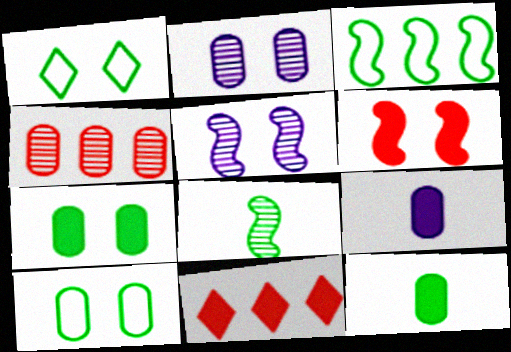[[1, 2, 6], 
[4, 9, 10]]